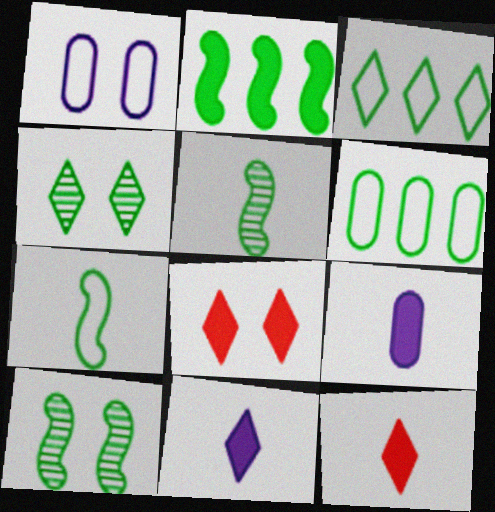[[1, 8, 10], 
[2, 7, 10], 
[2, 8, 9]]